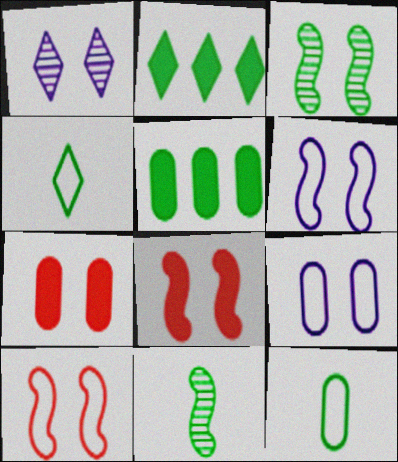[[2, 3, 12], 
[3, 4, 5], 
[3, 6, 8]]